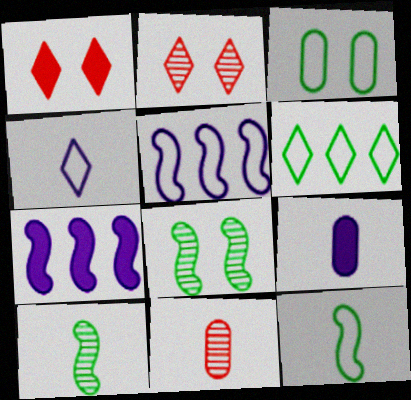[[3, 6, 12]]